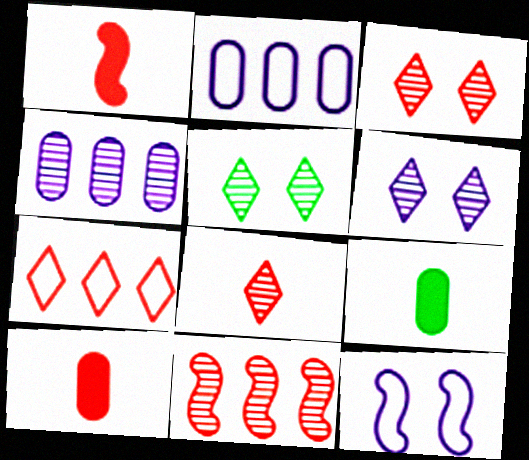[[1, 2, 5], 
[3, 5, 6]]